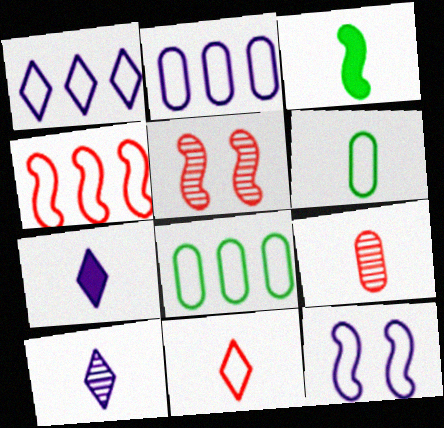[[1, 4, 8], 
[5, 7, 8], 
[8, 11, 12]]